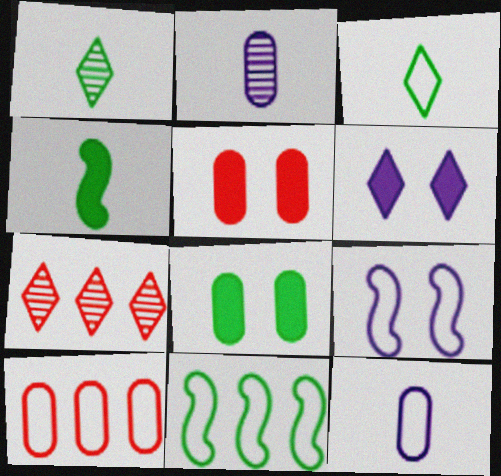[[1, 8, 11], 
[2, 8, 10], 
[3, 6, 7], 
[3, 9, 10]]